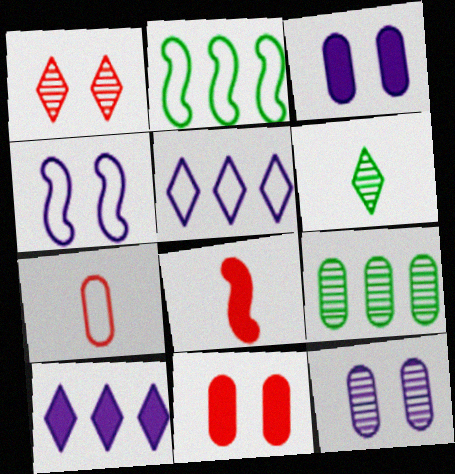[[3, 7, 9]]